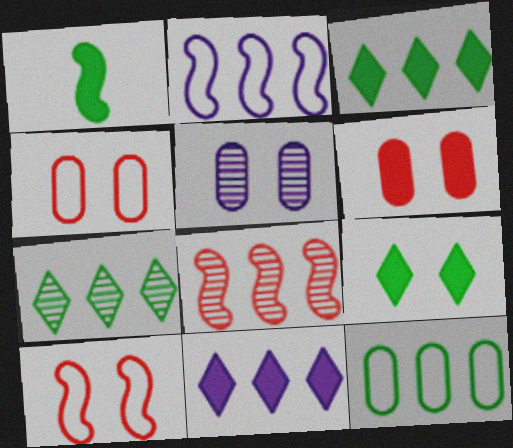[[1, 6, 11], 
[5, 9, 10], 
[8, 11, 12]]